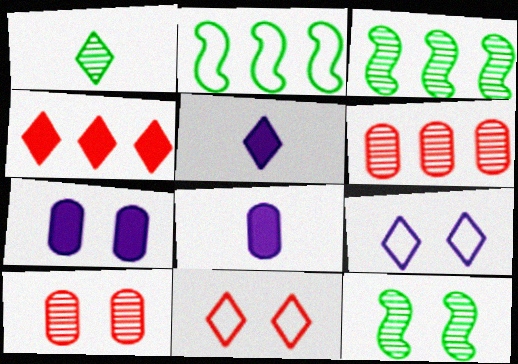[[1, 4, 9], 
[2, 5, 10], 
[3, 8, 11], 
[7, 11, 12]]